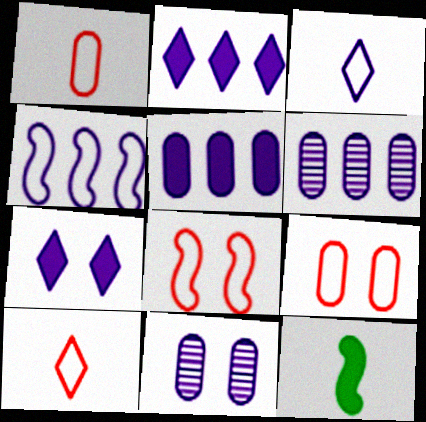[[2, 4, 6]]